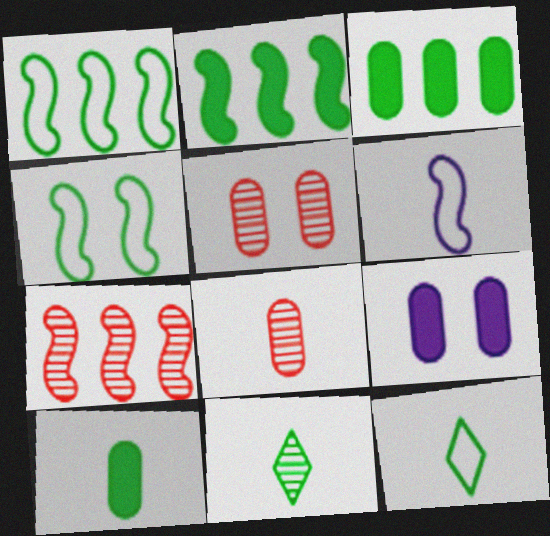[[3, 4, 11], 
[7, 9, 12]]